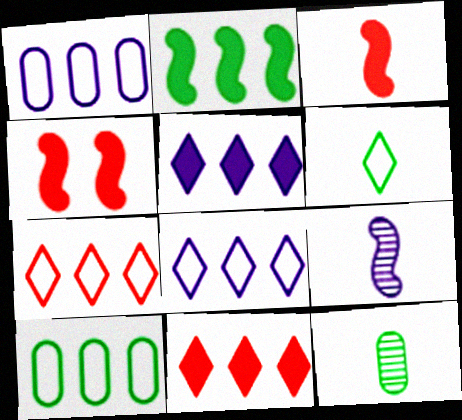[[4, 8, 12]]